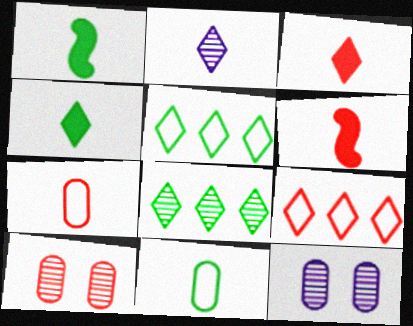[[1, 2, 7], 
[1, 9, 12], 
[2, 6, 11], 
[5, 6, 12], 
[6, 9, 10]]